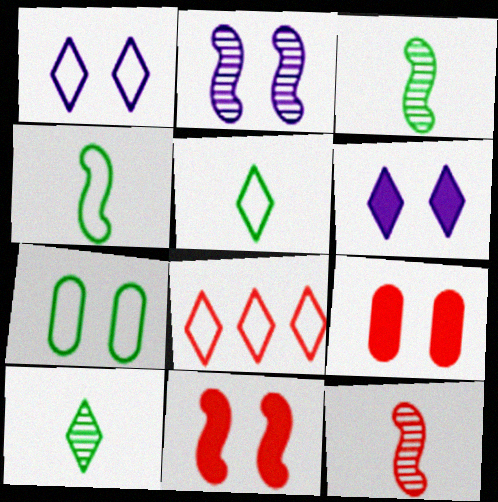[[1, 5, 8], 
[6, 8, 10], 
[8, 9, 12]]